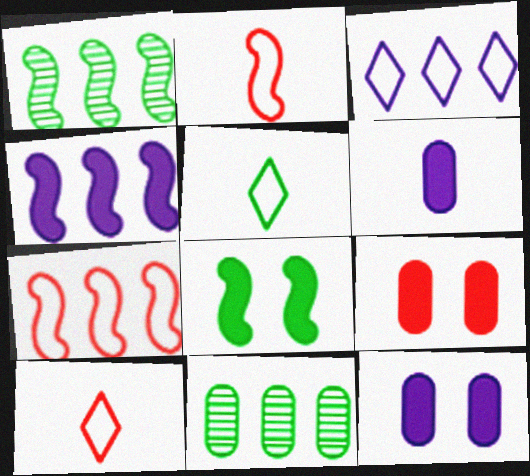[[1, 4, 7], 
[1, 10, 12], 
[5, 8, 11]]